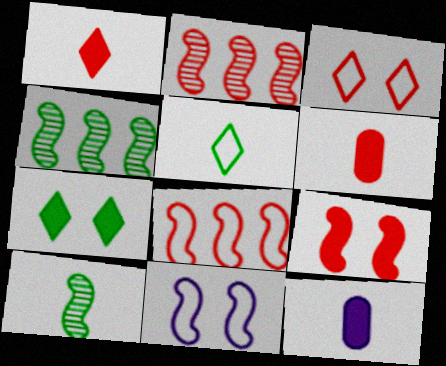[[2, 3, 6], 
[3, 4, 12]]